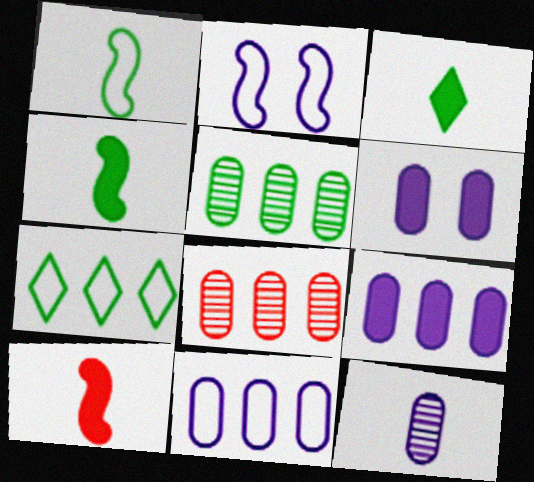[[2, 3, 8], 
[6, 11, 12]]